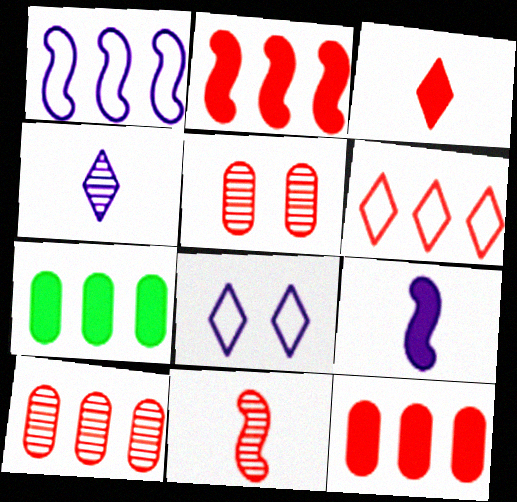[[2, 6, 10], 
[7, 8, 11]]